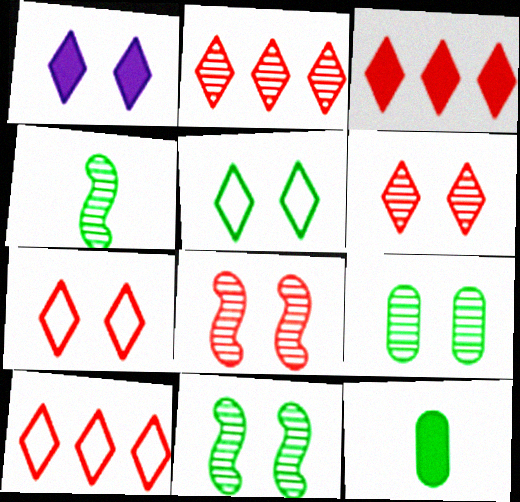[[1, 5, 6], 
[2, 3, 10]]